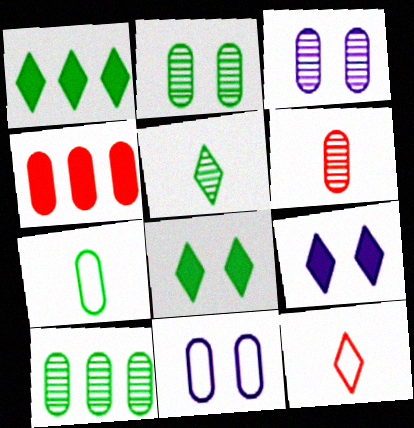[[3, 4, 7], 
[3, 6, 10]]